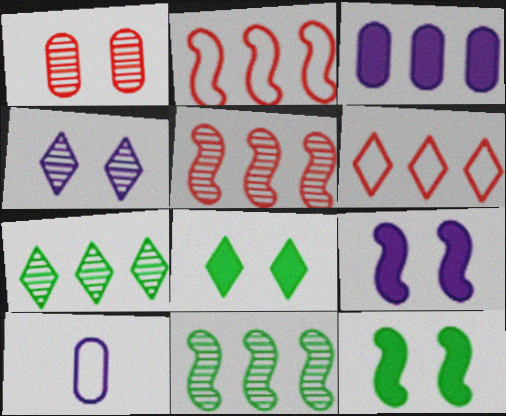[[2, 3, 7], 
[3, 6, 11], 
[5, 8, 10]]